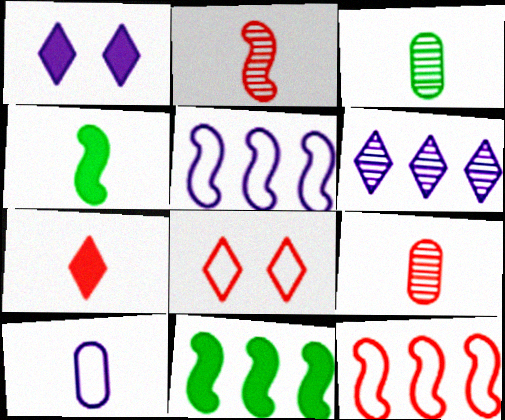[[1, 3, 12]]